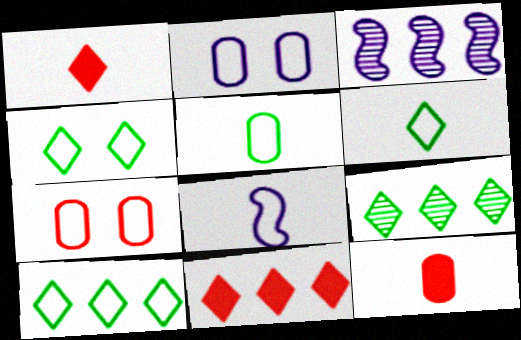[[3, 4, 12], 
[4, 6, 10], 
[7, 8, 10]]